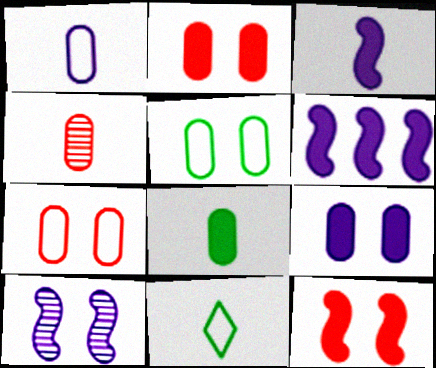[[1, 4, 8], 
[3, 4, 11]]